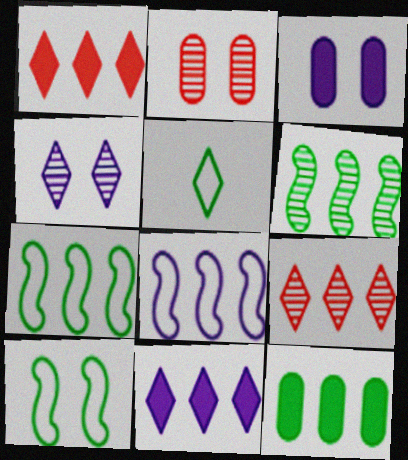[[1, 4, 5], 
[8, 9, 12]]